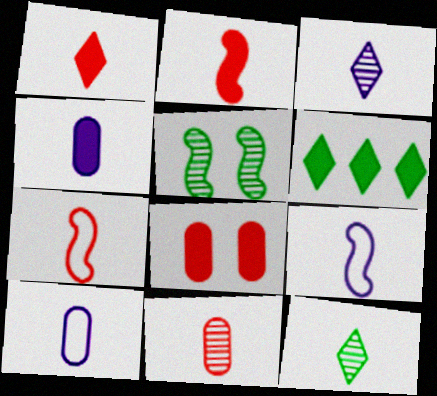[[1, 7, 11], 
[2, 10, 12], 
[3, 4, 9], 
[4, 7, 12]]